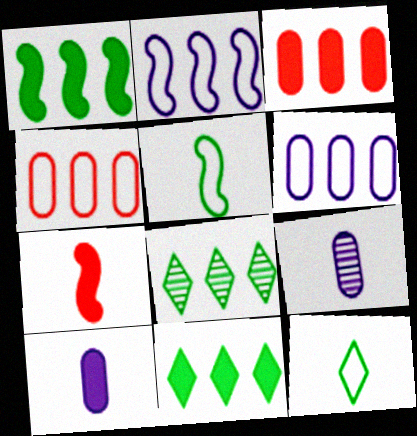[[2, 3, 8], 
[7, 9, 12]]